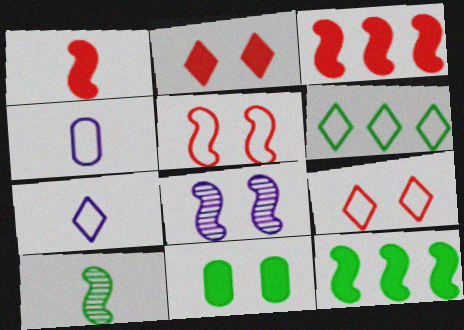[[4, 5, 6], 
[6, 7, 9], 
[6, 10, 11], 
[8, 9, 11]]